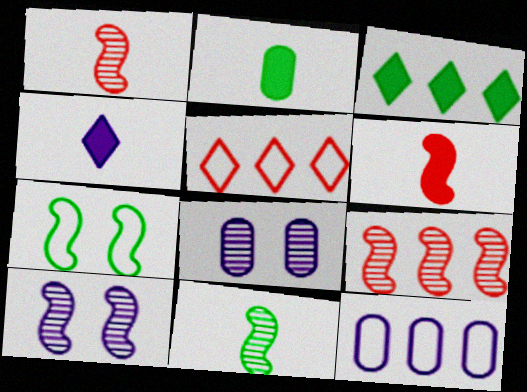[[2, 4, 6], 
[2, 5, 10], 
[3, 9, 12], 
[4, 10, 12], 
[9, 10, 11]]